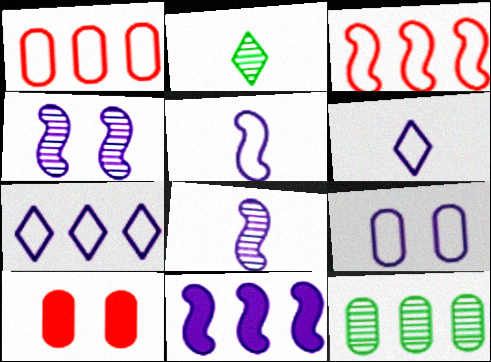[[4, 5, 11], 
[5, 7, 9]]